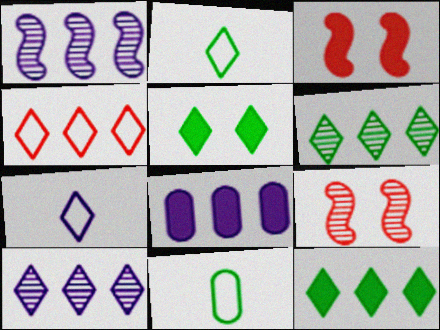[[2, 5, 6], 
[2, 8, 9], 
[3, 10, 11], 
[4, 10, 12]]